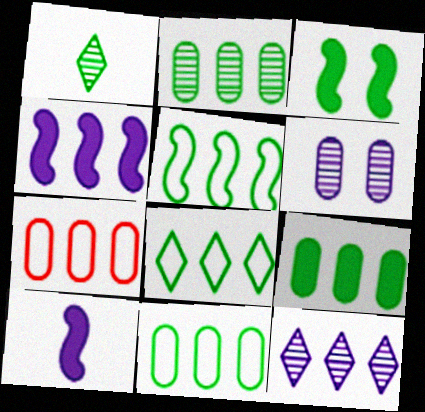[[1, 3, 11], 
[2, 9, 11], 
[5, 8, 11]]